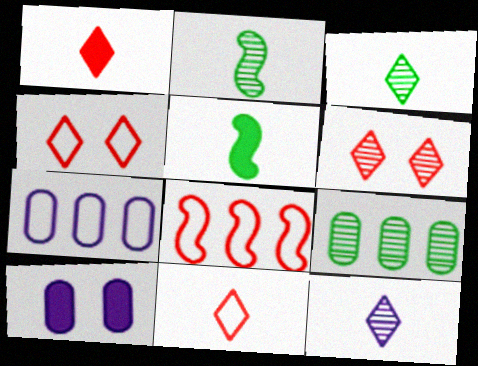[[3, 8, 10], 
[5, 6, 7]]